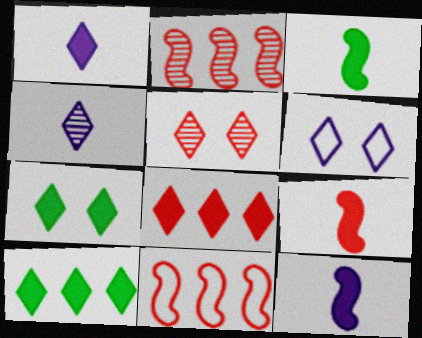[[1, 7, 8], 
[3, 9, 12], 
[5, 6, 7]]